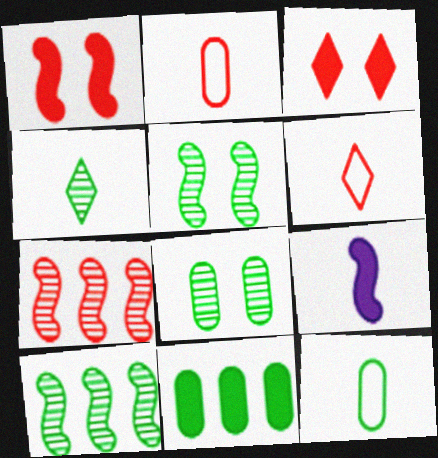[[2, 3, 7], 
[2, 4, 9], 
[3, 9, 11], 
[4, 8, 10], 
[8, 11, 12]]